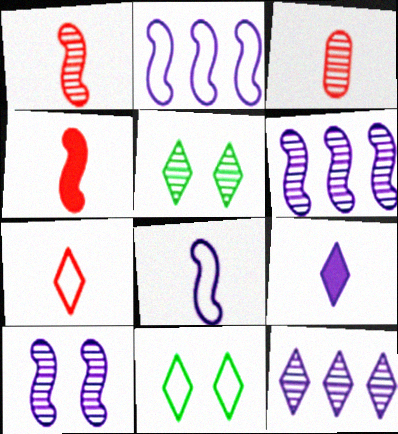[[3, 4, 7], 
[3, 5, 6]]